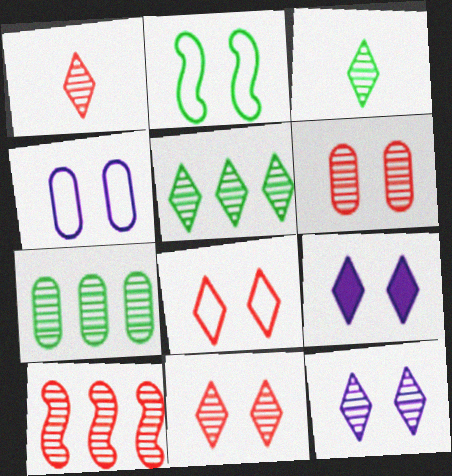[[1, 5, 12], 
[1, 6, 10], 
[2, 4, 8], 
[2, 6, 9]]